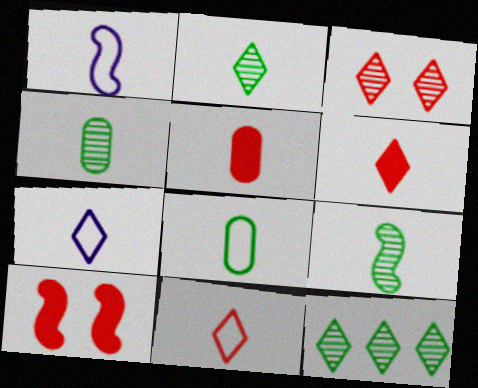[[1, 2, 5], 
[1, 4, 6], 
[1, 8, 11], 
[2, 4, 9], 
[2, 6, 7], 
[5, 7, 9]]